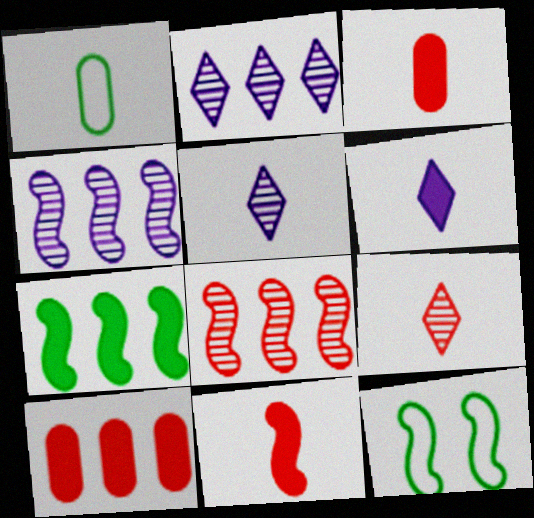[[1, 5, 11], 
[2, 3, 12], 
[4, 11, 12], 
[5, 10, 12]]